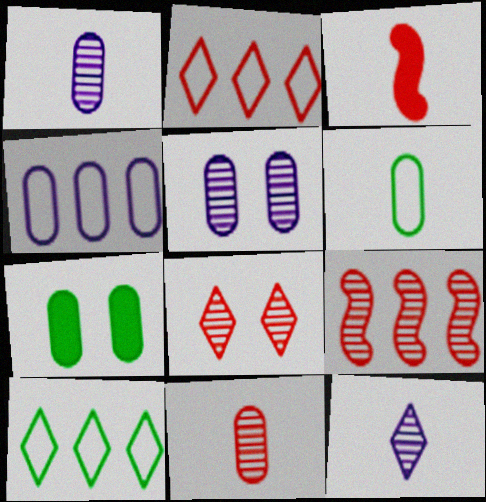[[3, 5, 10], 
[3, 6, 12], 
[4, 7, 11], 
[8, 9, 11]]